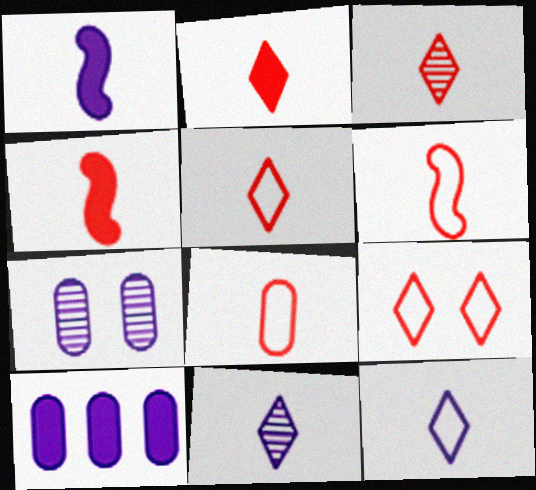[[2, 3, 5], 
[3, 4, 8], 
[5, 6, 8]]